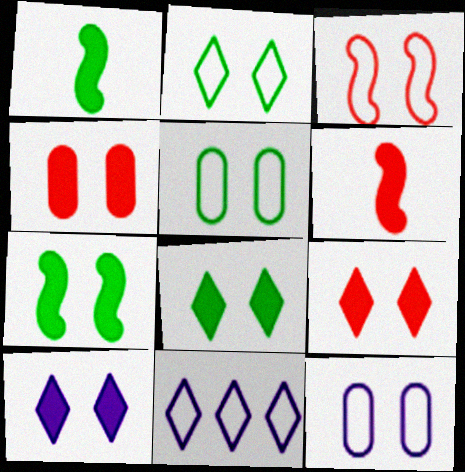[[2, 3, 12], 
[4, 7, 10], 
[8, 9, 10]]